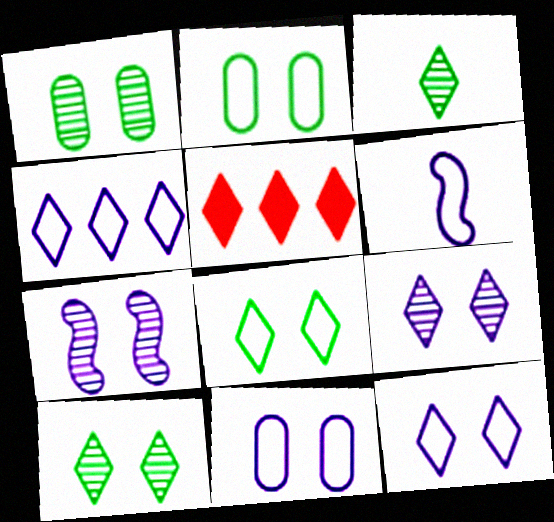[[1, 5, 6], 
[3, 5, 12], 
[4, 6, 11]]